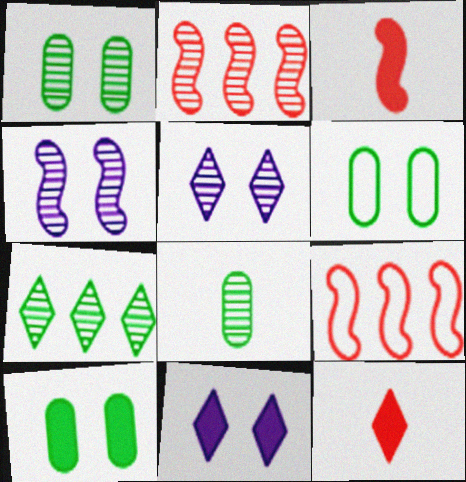[[1, 6, 10], 
[2, 5, 8], 
[8, 9, 11]]